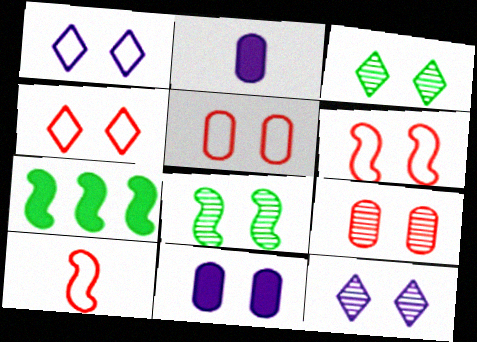[[3, 6, 11], 
[4, 5, 6], 
[4, 8, 11], 
[8, 9, 12]]